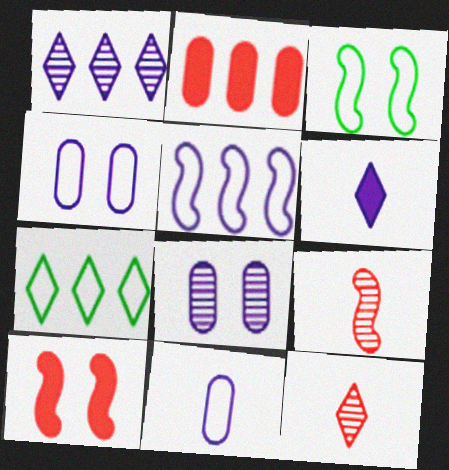[[5, 6, 8]]